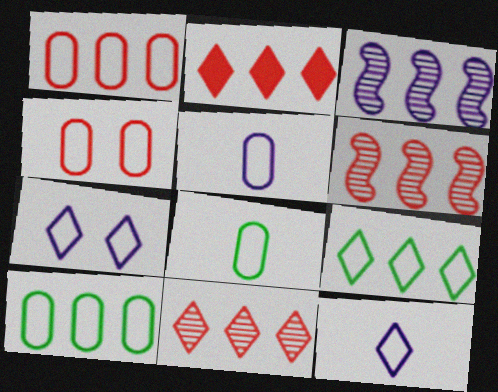[[1, 2, 6], 
[2, 3, 10], 
[4, 5, 10]]